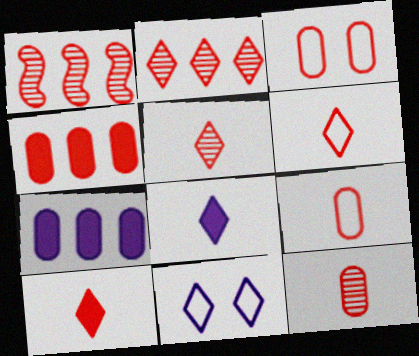[[1, 3, 10], 
[3, 4, 12], 
[5, 6, 10]]